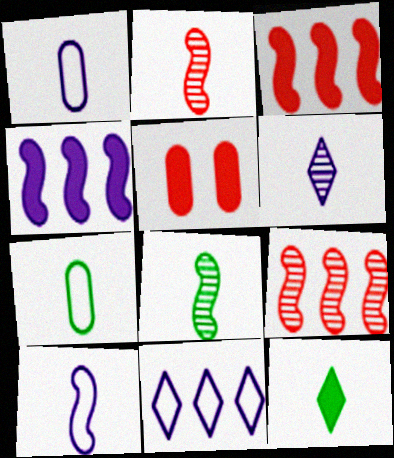[[1, 2, 12], 
[4, 5, 12], 
[5, 8, 11], 
[7, 8, 12]]